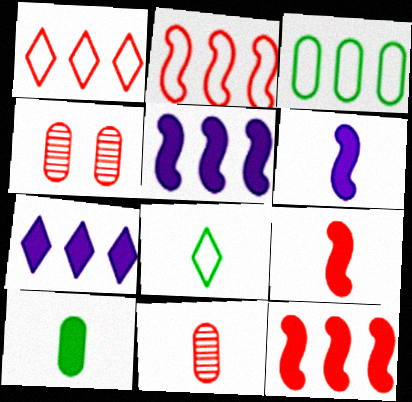[[1, 4, 9], 
[4, 5, 8], 
[6, 8, 11]]